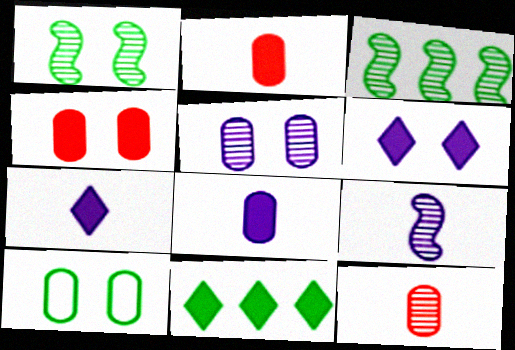[[4, 5, 10]]